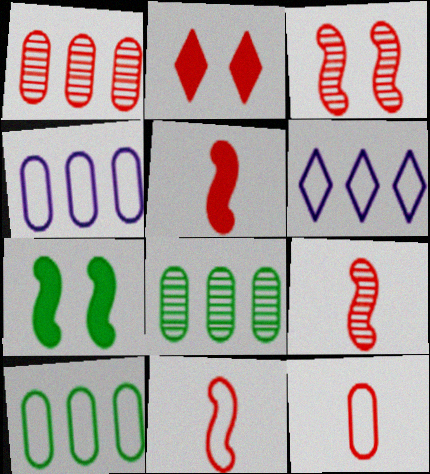[[1, 2, 11], 
[5, 9, 11]]